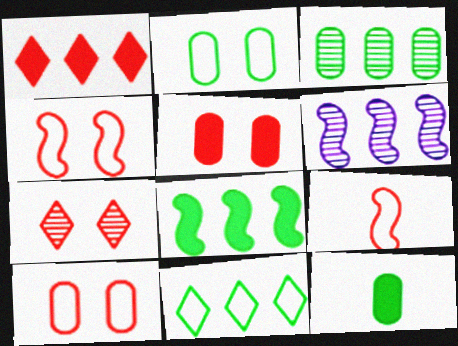[[2, 3, 12], 
[3, 8, 11], 
[4, 5, 7]]